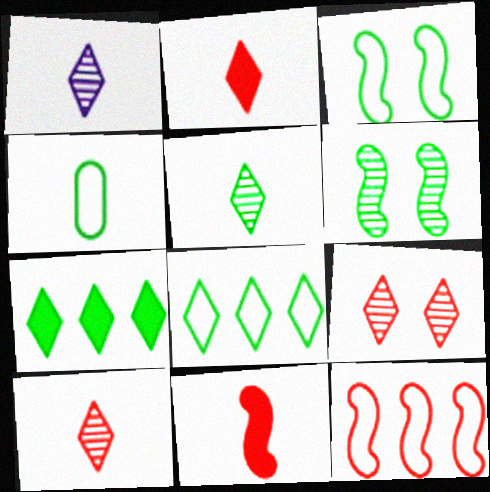[[1, 4, 11], 
[1, 5, 10], 
[3, 4, 8], 
[4, 6, 7]]